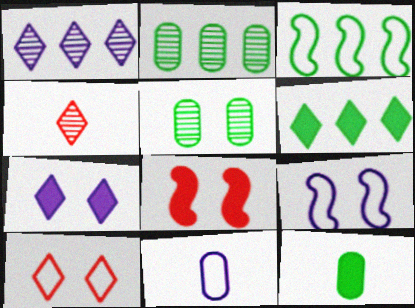[[2, 3, 6], 
[3, 10, 11]]